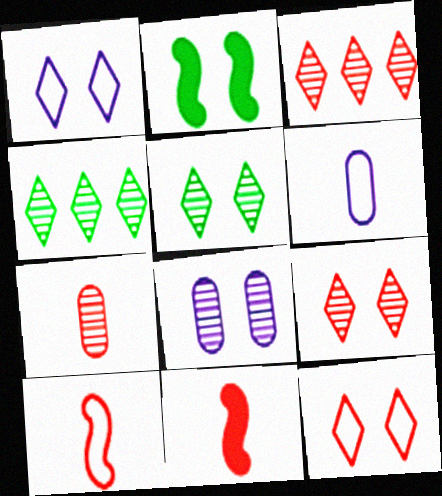[[2, 3, 6], 
[2, 8, 12]]